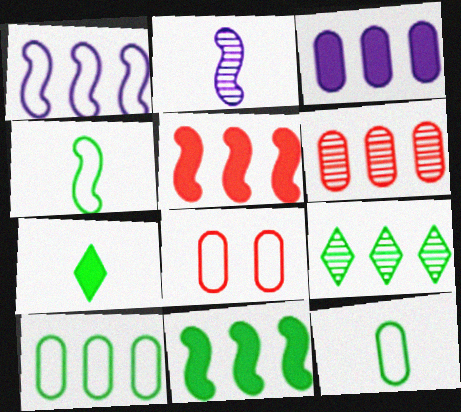[[3, 6, 10], 
[9, 10, 11]]